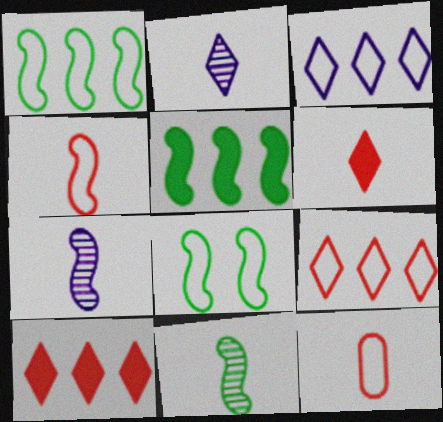[[3, 8, 12], 
[5, 8, 11]]